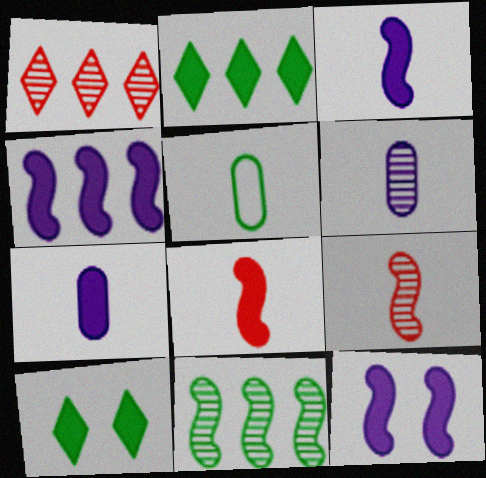[[1, 5, 12], 
[3, 4, 12], 
[5, 10, 11]]